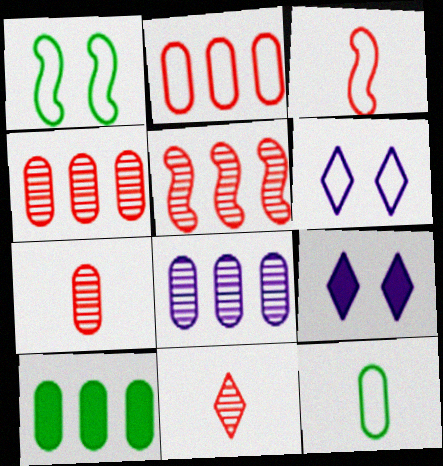[[2, 8, 10], 
[5, 9, 12]]